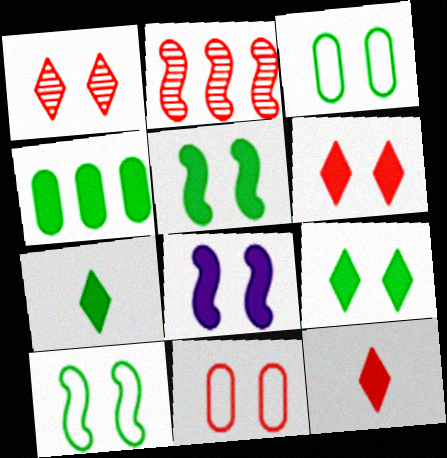[[1, 3, 8], 
[2, 11, 12], 
[4, 5, 7], 
[4, 8, 12]]